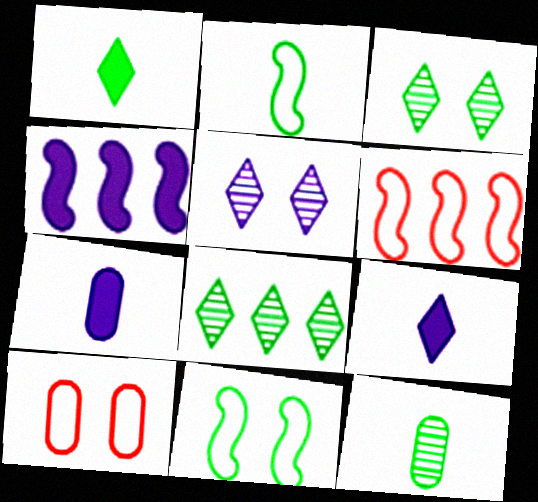[[1, 2, 12], 
[3, 6, 7]]